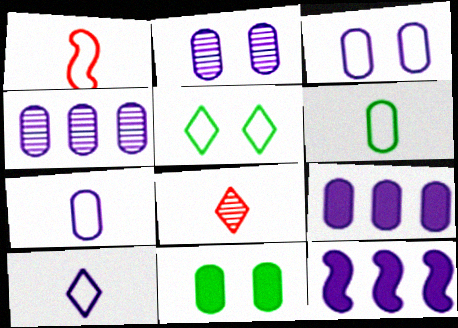[[1, 6, 10], 
[2, 7, 9], 
[2, 10, 12]]